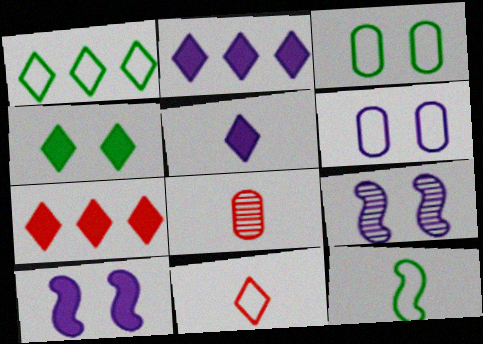[[1, 3, 12], 
[1, 8, 10], 
[4, 5, 7], 
[5, 8, 12]]